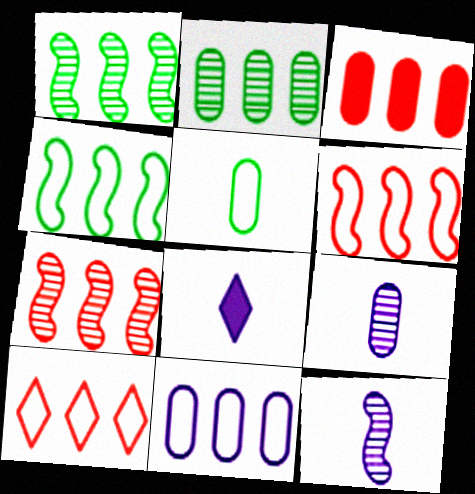[[2, 3, 11], 
[3, 7, 10], 
[4, 10, 11]]